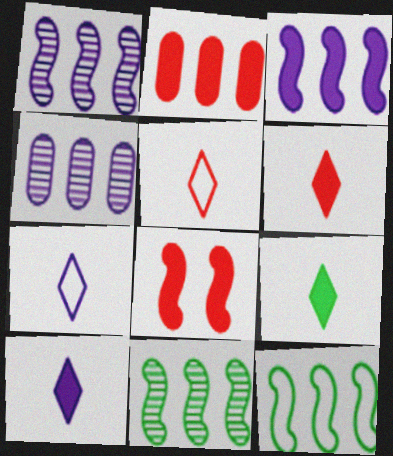[[2, 6, 8], 
[6, 9, 10]]